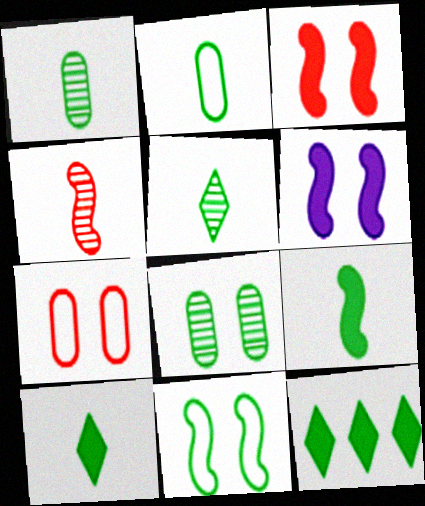[[1, 11, 12], 
[2, 5, 9]]